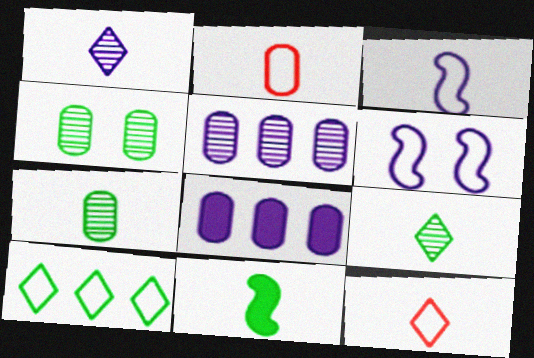[[1, 2, 11], 
[1, 6, 8], 
[2, 4, 8], 
[2, 6, 10], 
[4, 10, 11]]